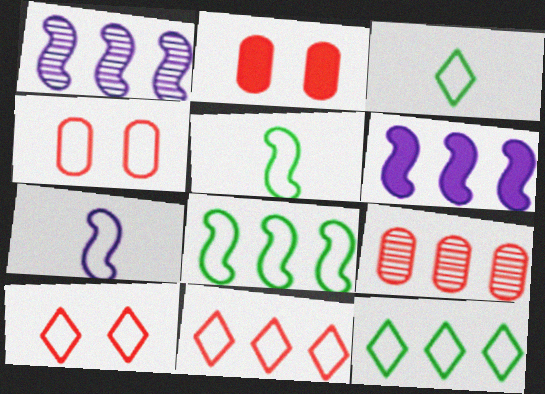[[1, 2, 3], 
[4, 7, 12], 
[6, 9, 12]]